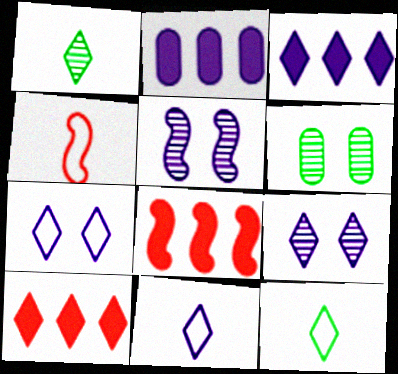[[1, 7, 10], 
[2, 5, 11], 
[3, 4, 6], 
[3, 9, 11], 
[6, 8, 11], 
[9, 10, 12]]